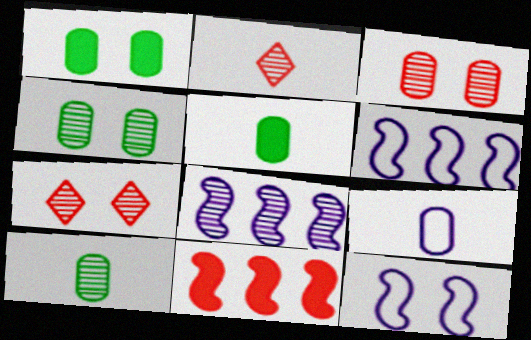[[1, 2, 6], 
[1, 7, 12], 
[2, 4, 8], 
[5, 6, 7], 
[7, 8, 10]]